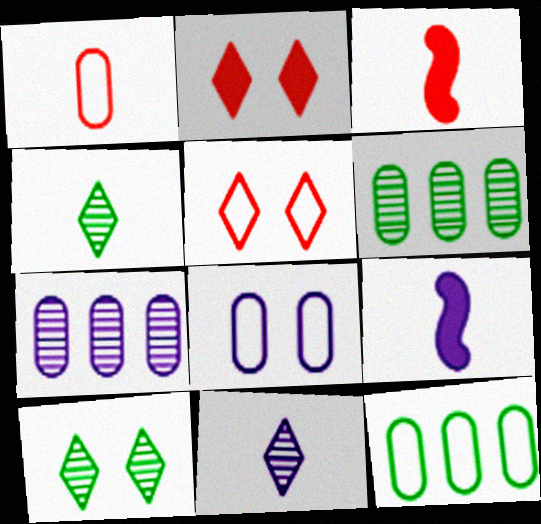[[1, 4, 9], 
[1, 8, 12], 
[5, 6, 9]]